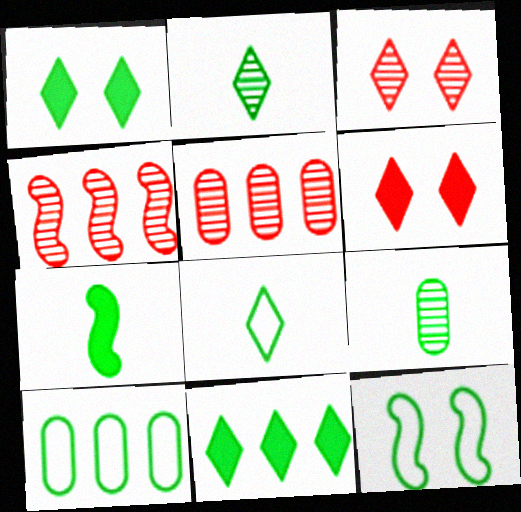[[7, 8, 9], 
[8, 10, 12], 
[9, 11, 12]]